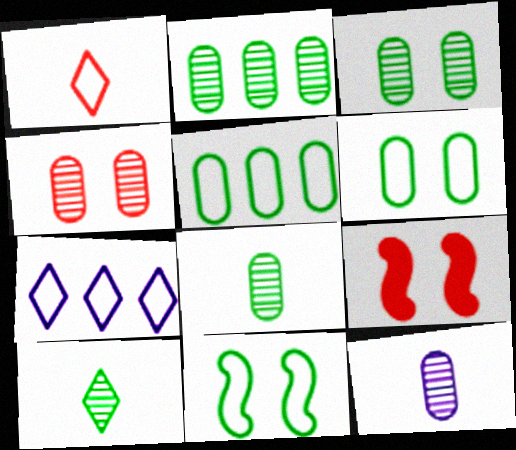[[2, 3, 8], 
[2, 4, 12], 
[7, 8, 9]]